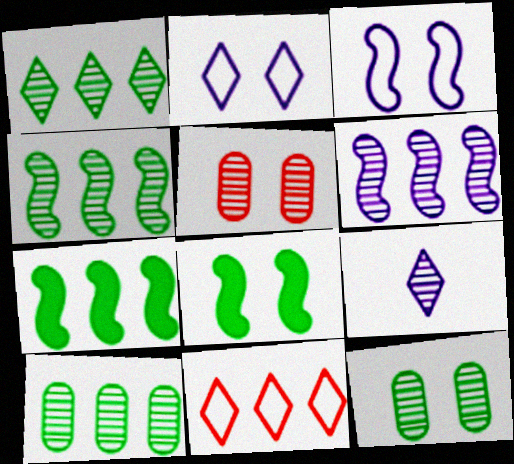[[1, 4, 10], 
[2, 5, 8], 
[4, 5, 9]]